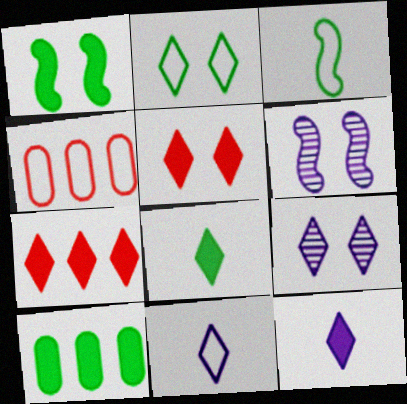[[1, 8, 10], 
[2, 5, 9], 
[4, 6, 8]]